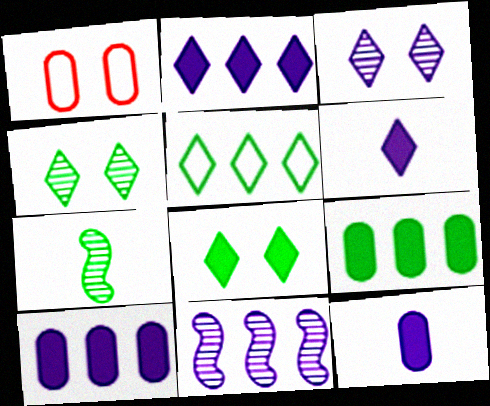[[1, 2, 7]]